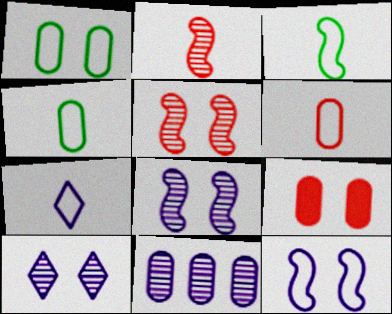[[3, 6, 7], 
[4, 9, 11]]